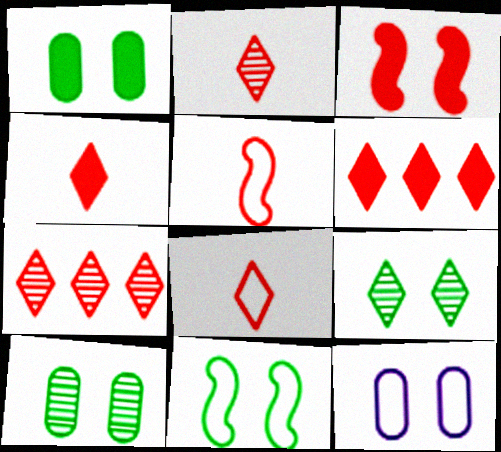[[1, 9, 11], 
[2, 4, 8], 
[3, 9, 12]]